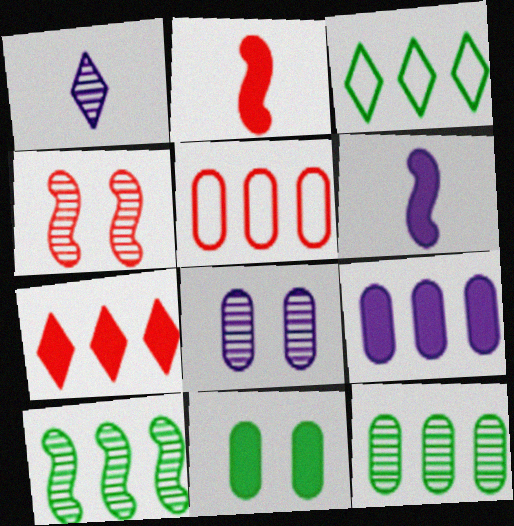[[1, 4, 12], 
[2, 3, 8], 
[5, 9, 12], 
[6, 7, 11]]